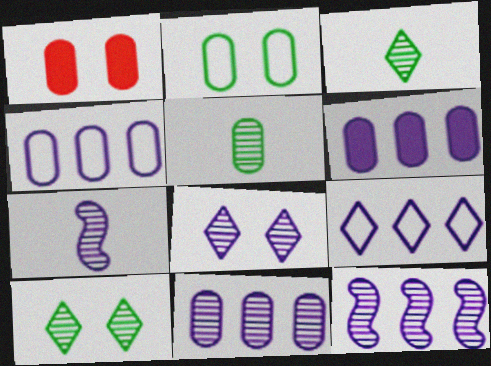[[1, 4, 5], 
[4, 6, 11], 
[6, 9, 12], 
[7, 8, 11]]